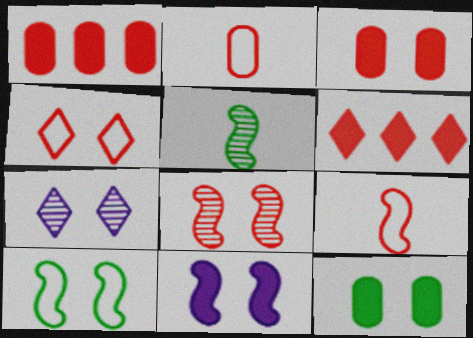[[2, 6, 8], 
[3, 4, 8], 
[3, 7, 10], 
[8, 10, 11]]